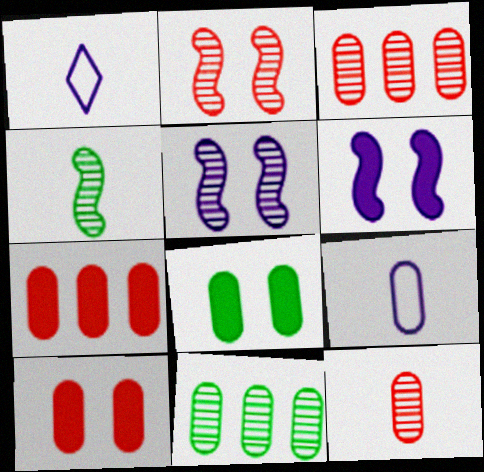[[3, 8, 9], 
[9, 10, 11]]